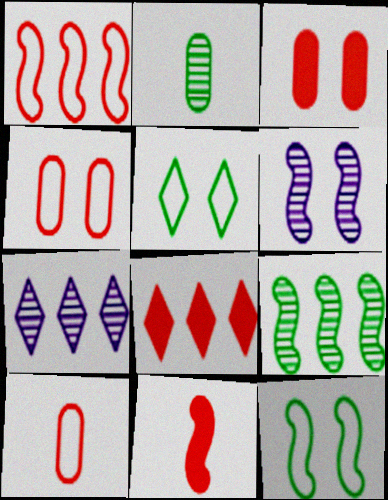[[3, 5, 6], 
[3, 8, 11]]